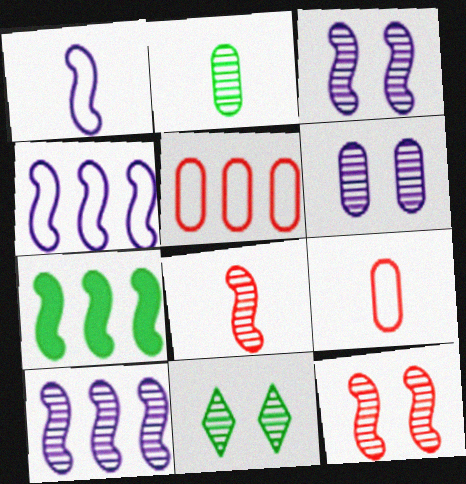[[1, 7, 12], 
[6, 11, 12]]